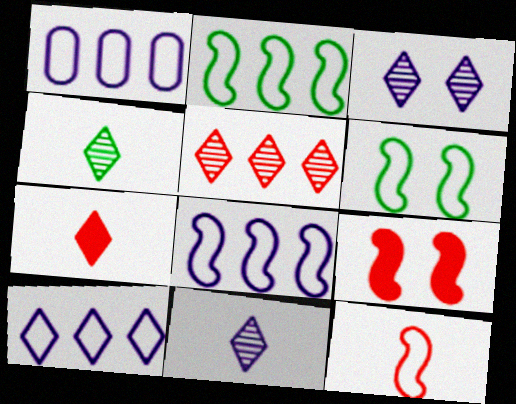[[1, 4, 9], 
[1, 8, 10], 
[3, 4, 5], 
[6, 8, 12]]